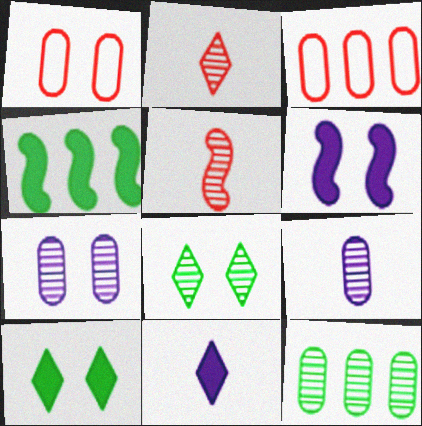[[1, 6, 8]]